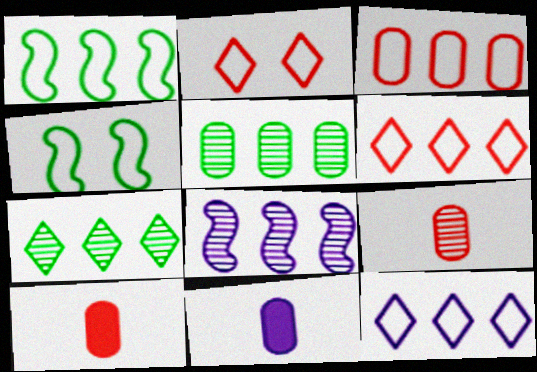[[1, 3, 12]]